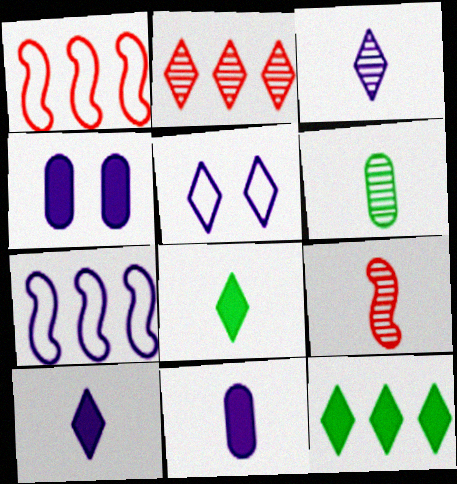[[2, 5, 8], 
[3, 4, 7], 
[3, 6, 9]]